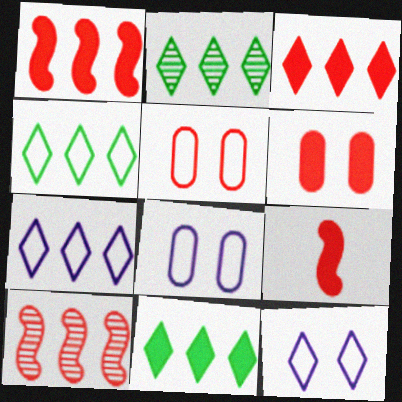[[2, 3, 7], 
[2, 4, 11], 
[2, 8, 9], 
[3, 6, 9]]